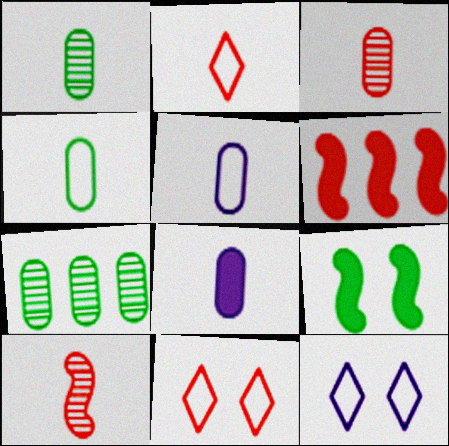[[1, 6, 12], 
[3, 4, 8], 
[3, 6, 11]]